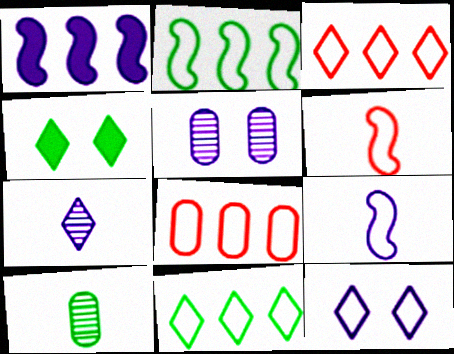[[2, 4, 10], 
[3, 4, 7]]